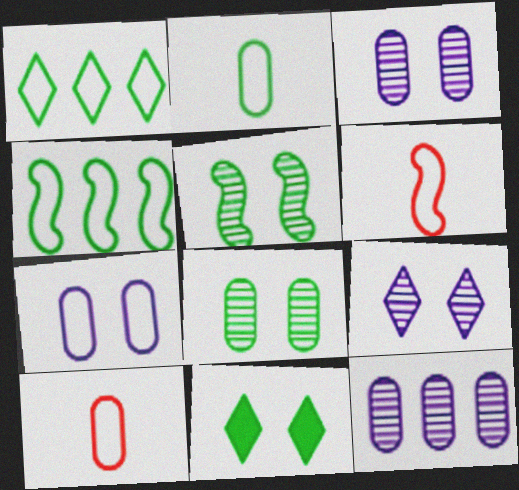[[1, 6, 7], 
[6, 11, 12]]